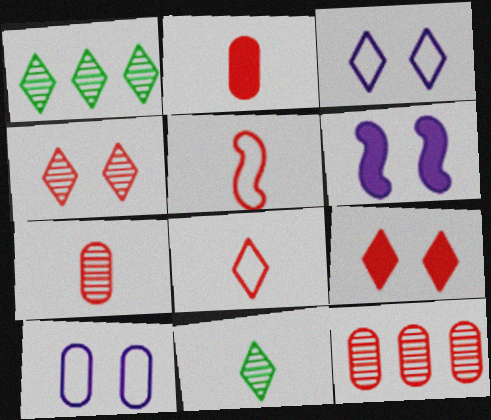[[5, 9, 12]]